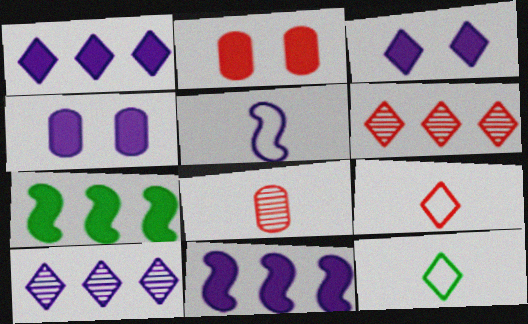[[3, 6, 12], 
[4, 5, 10]]